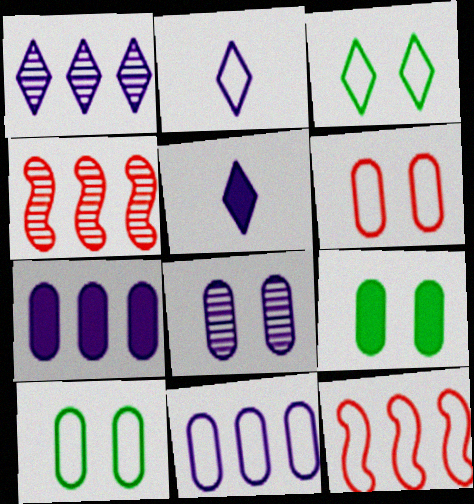[[2, 4, 9], 
[2, 10, 12], 
[4, 5, 10], 
[6, 8, 9]]